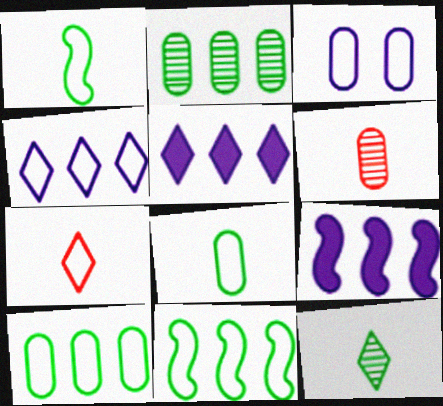[[3, 7, 11]]